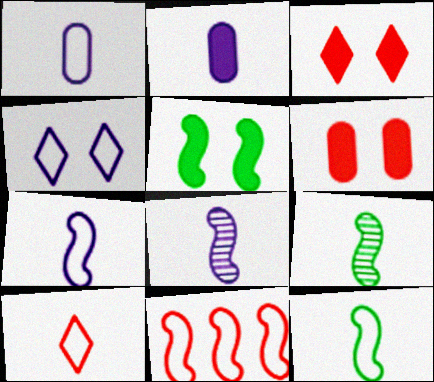[[1, 10, 12], 
[2, 9, 10], 
[5, 8, 11]]